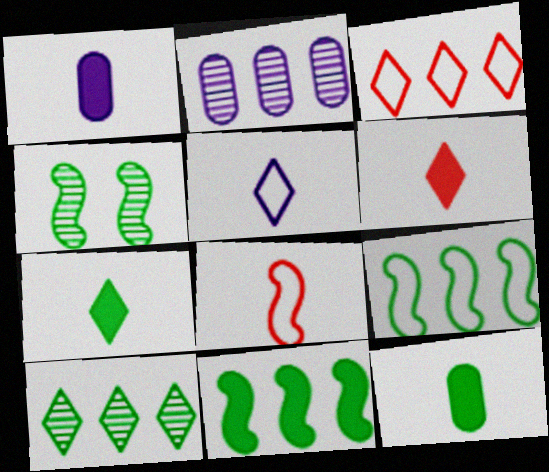[[1, 3, 4], 
[2, 3, 11]]